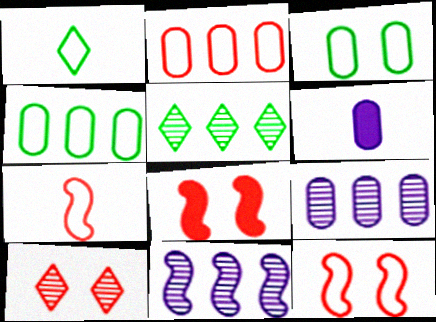[[1, 8, 9], 
[5, 6, 12]]